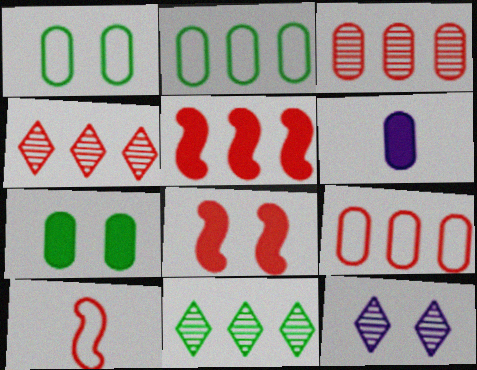[[1, 3, 6], 
[1, 8, 12], 
[4, 5, 9]]